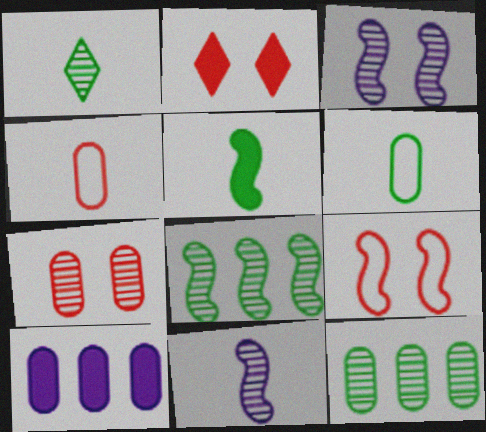[[1, 5, 6], 
[1, 9, 10], 
[2, 5, 10], 
[2, 7, 9], 
[6, 7, 10]]